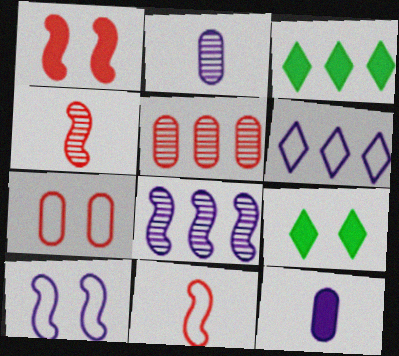[[1, 3, 12]]